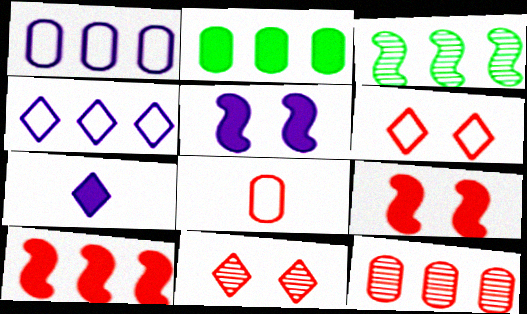[[1, 2, 12], 
[2, 7, 9], 
[8, 10, 11]]